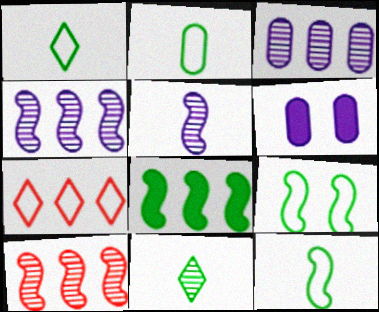[[1, 2, 12], 
[1, 6, 10], 
[3, 7, 8]]